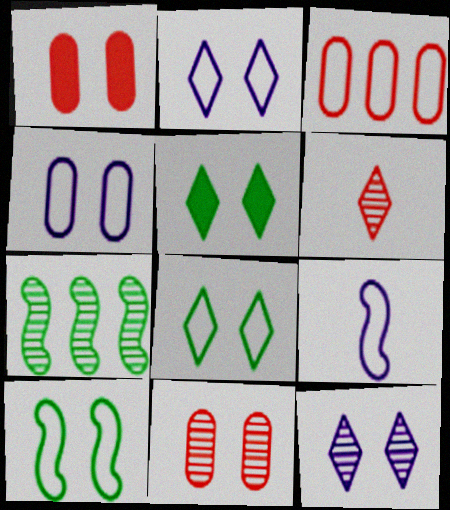[[1, 10, 12], 
[3, 8, 9]]